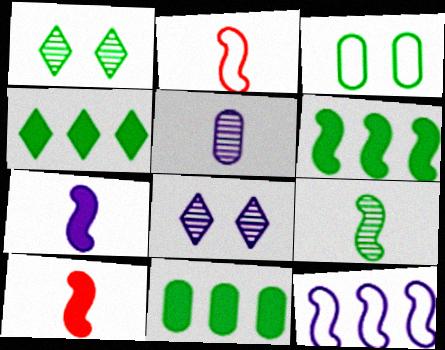[[2, 7, 9], 
[2, 8, 11], 
[3, 4, 9], 
[4, 6, 11]]